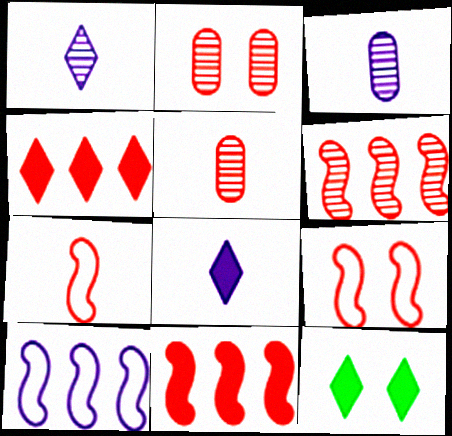[[2, 4, 7], 
[4, 5, 9], 
[4, 8, 12], 
[5, 10, 12]]